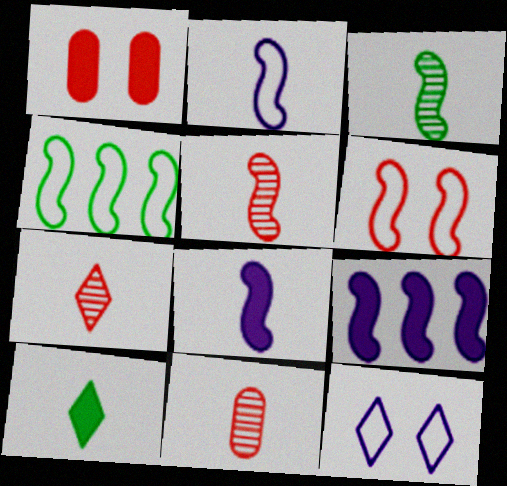[[1, 9, 10], 
[2, 4, 6], 
[2, 10, 11], 
[3, 6, 9], 
[5, 7, 11]]